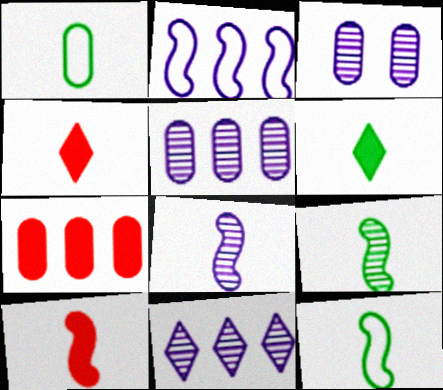[[1, 3, 7], 
[1, 4, 8], 
[1, 6, 9], 
[3, 8, 11], 
[8, 10, 12]]